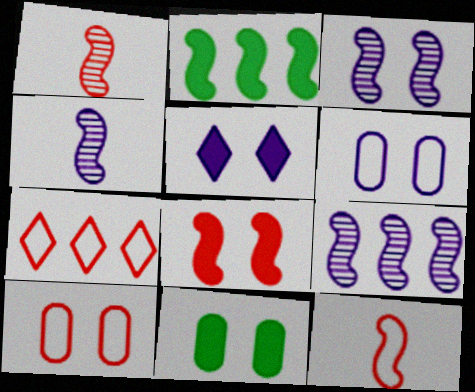[[2, 3, 12], 
[3, 4, 9], 
[3, 5, 6], 
[4, 7, 11], 
[5, 8, 11], 
[7, 10, 12]]